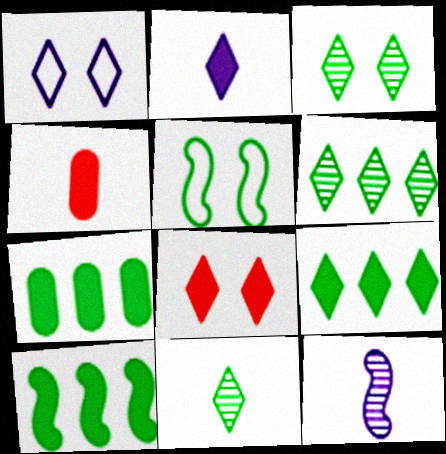[[1, 3, 8], 
[2, 8, 9], 
[3, 6, 11], 
[5, 7, 11], 
[7, 9, 10]]